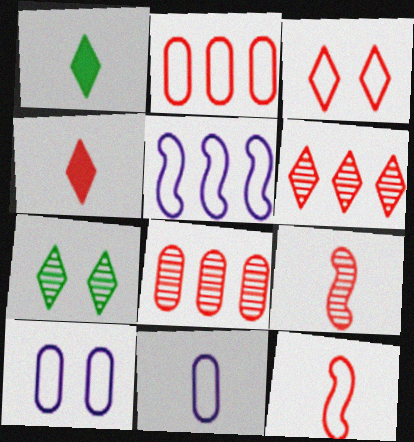[[1, 9, 11], 
[2, 3, 12], 
[3, 4, 6]]